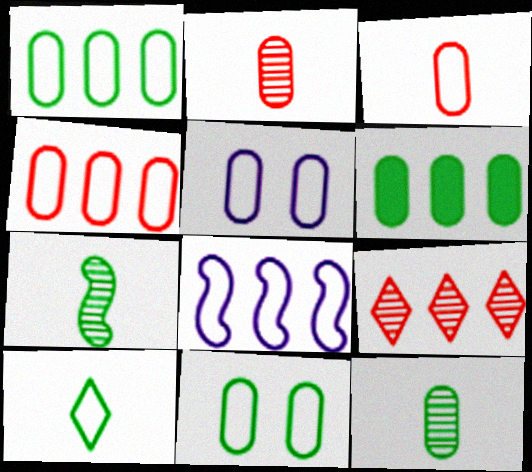[[1, 3, 5], 
[2, 5, 6], 
[6, 8, 9], 
[6, 11, 12]]